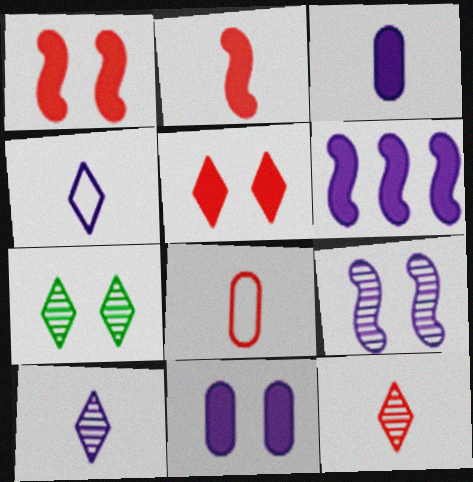[[2, 8, 12], 
[6, 7, 8]]